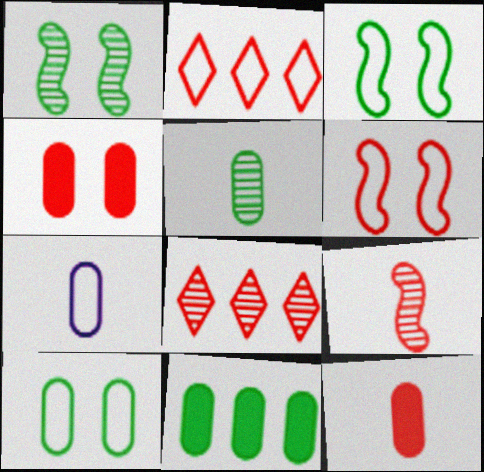[[2, 3, 7], 
[2, 4, 9], 
[5, 7, 12], 
[5, 10, 11], 
[6, 8, 12]]